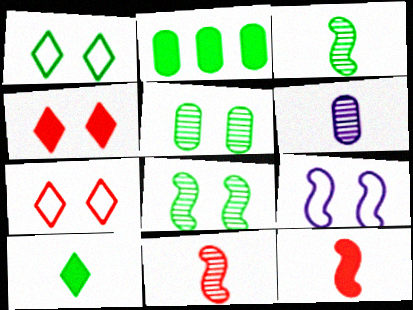[[1, 2, 3], 
[4, 5, 9]]